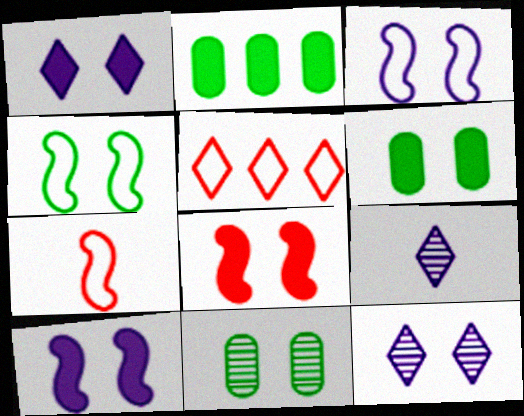[[1, 6, 8], 
[2, 7, 12]]